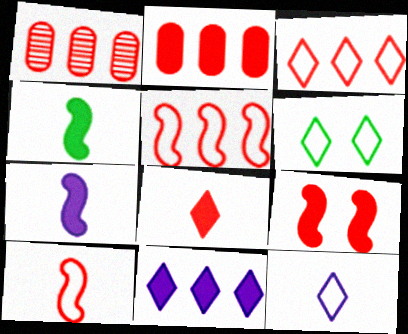[[1, 6, 7], 
[2, 8, 9], 
[3, 6, 12]]